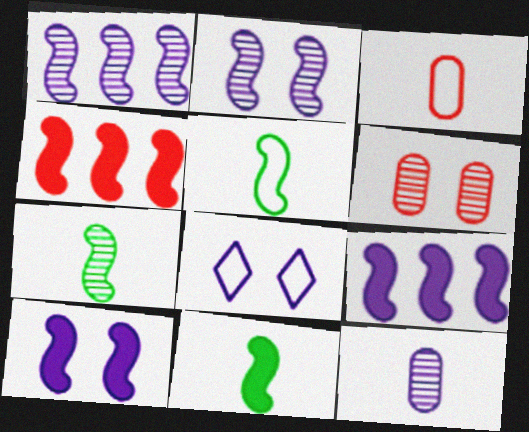[[2, 4, 5], 
[4, 10, 11], 
[5, 7, 11], 
[8, 9, 12]]